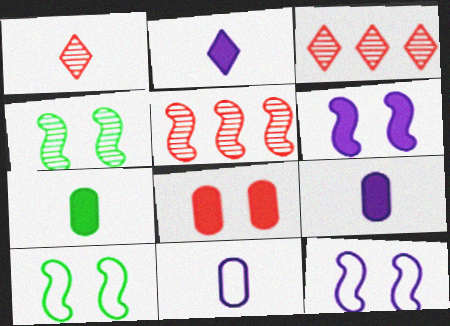[[3, 7, 12], 
[3, 9, 10]]